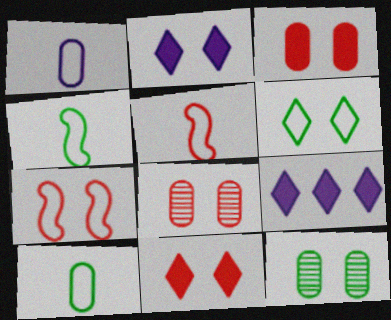[[2, 7, 12], 
[4, 8, 9], 
[5, 9, 12], 
[7, 8, 11]]